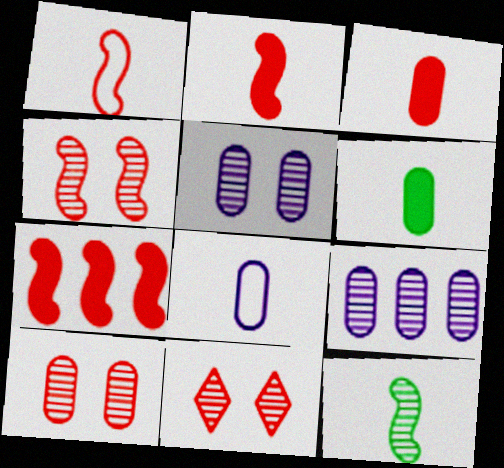[[1, 4, 7], 
[4, 10, 11], 
[9, 11, 12]]